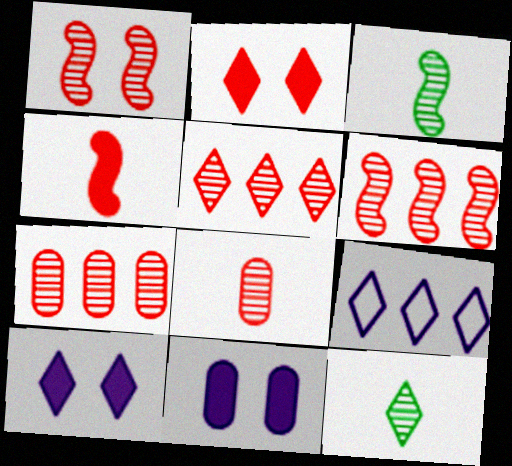[[1, 5, 8], 
[2, 9, 12], 
[5, 6, 7]]